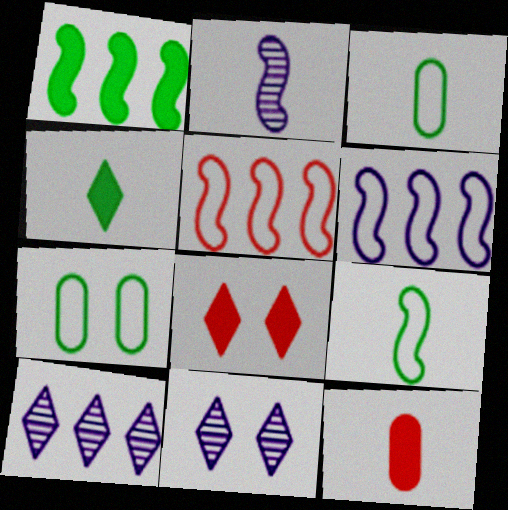[]